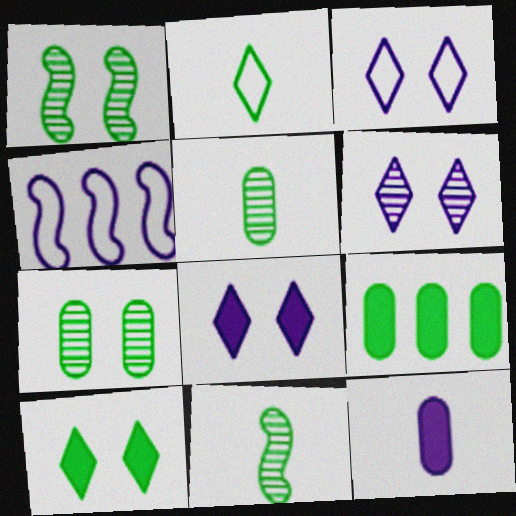[[1, 2, 9], 
[3, 6, 8], 
[4, 6, 12]]